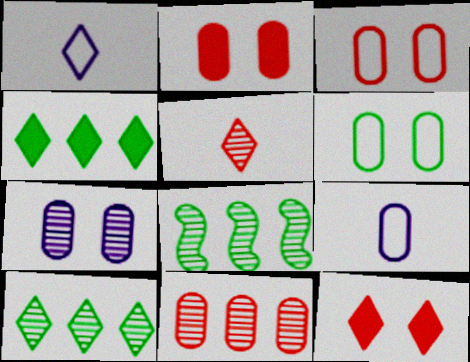[[1, 2, 8], 
[1, 10, 12], 
[2, 6, 7], 
[5, 7, 8], 
[8, 9, 12]]